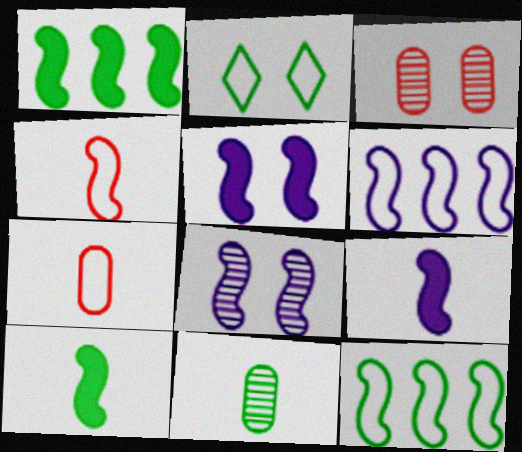[[1, 2, 11], 
[1, 4, 8], 
[2, 3, 5], 
[2, 6, 7], 
[6, 8, 9]]